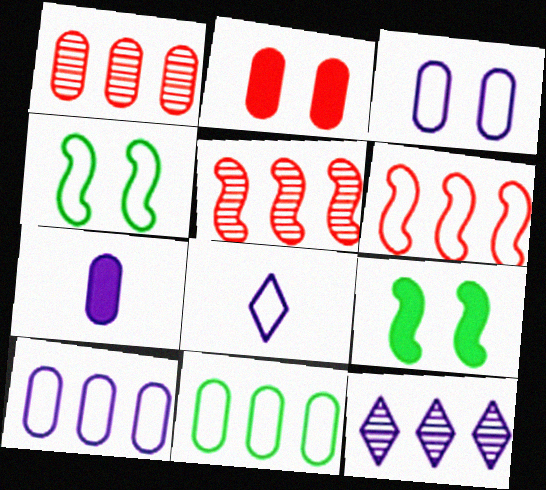[[1, 8, 9]]